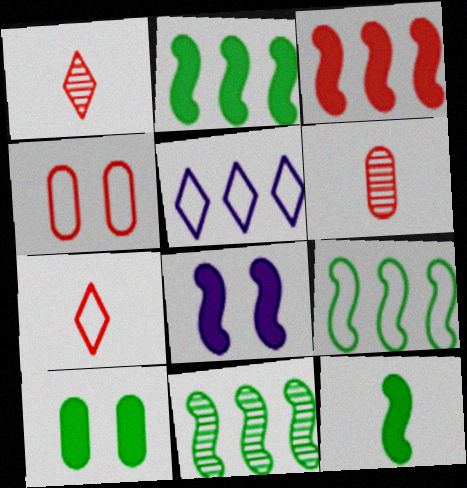[[1, 3, 4], 
[2, 9, 11], 
[3, 8, 12]]